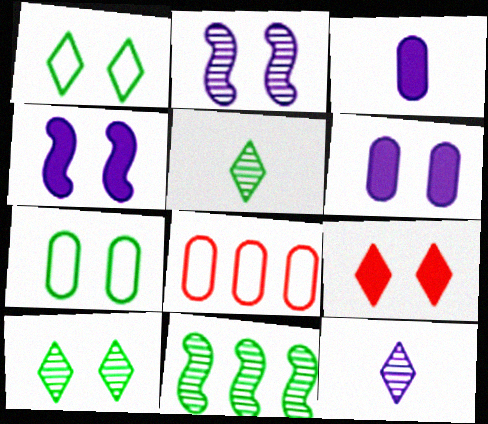[[2, 7, 9], 
[4, 5, 8]]